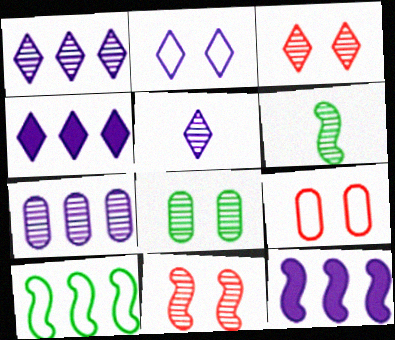[[2, 4, 5], 
[3, 6, 7], 
[4, 6, 9]]